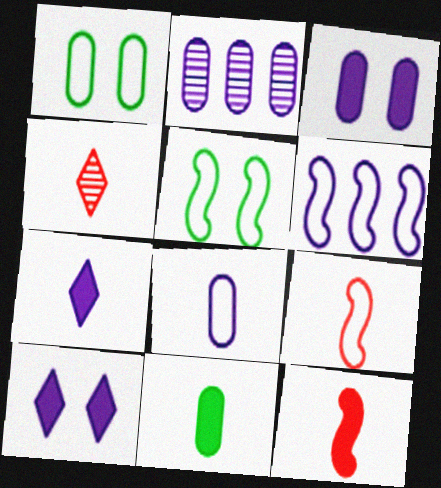[[2, 3, 8], 
[5, 6, 9], 
[7, 11, 12]]